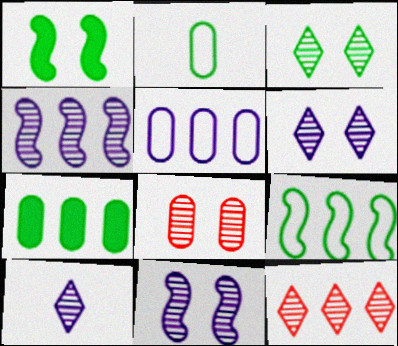[[3, 8, 11], 
[3, 10, 12]]